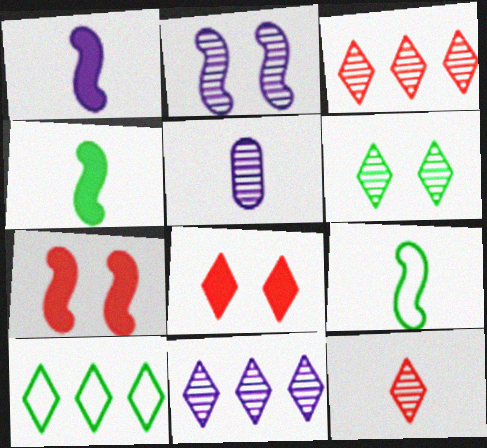[[2, 5, 11], 
[5, 7, 10], 
[6, 11, 12]]